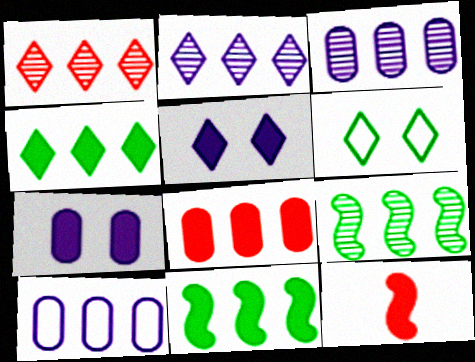[[1, 3, 9], 
[1, 10, 11], 
[3, 6, 12], 
[4, 7, 12]]